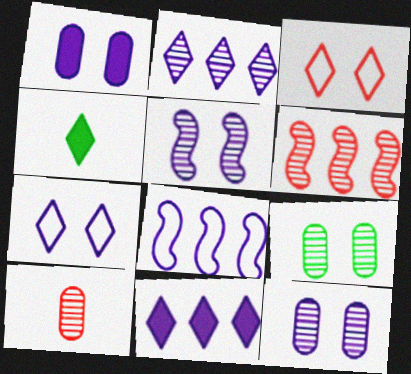[[1, 5, 7], 
[2, 3, 4]]